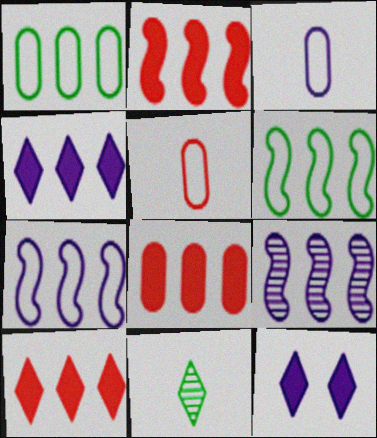[[1, 9, 10], 
[2, 6, 9], 
[2, 8, 10], 
[3, 9, 12]]